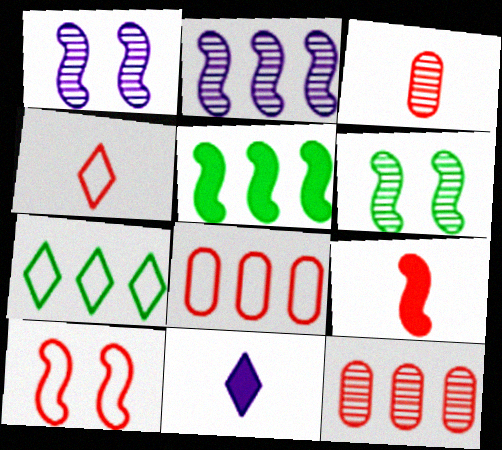[[3, 4, 9], 
[4, 8, 10], 
[6, 8, 11]]